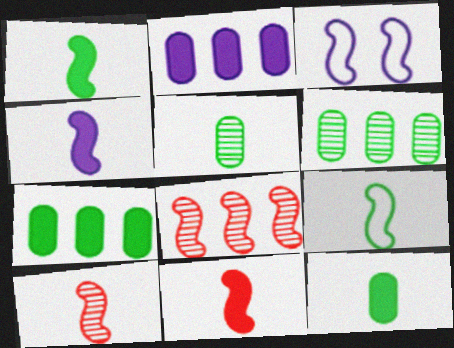[[1, 3, 8], 
[1, 4, 11], 
[4, 9, 10]]